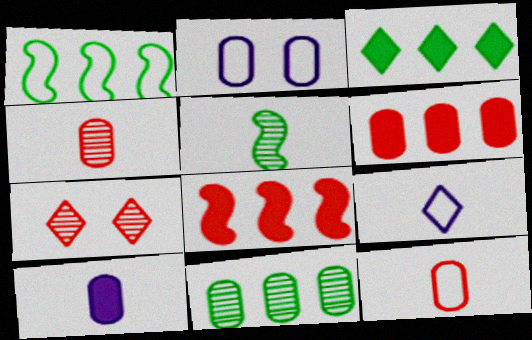[[1, 3, 11], 
[1, 7, 10], 
[3, 7, 9], 
[7, 8, 12]]